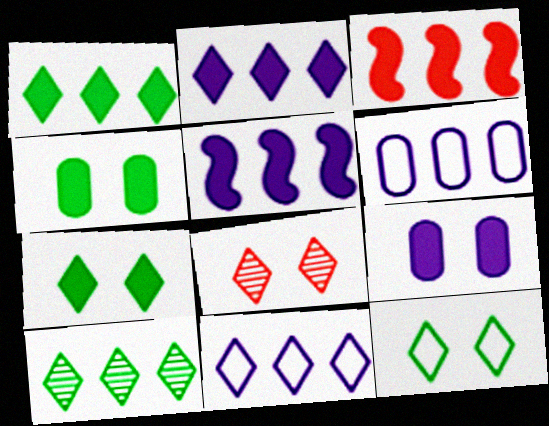[[3, 6, 10]]